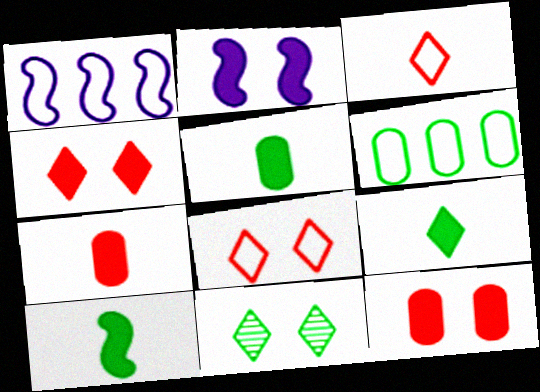[[1, 7, 11], 
[5, 9, 10], 
[6, 10, 11]]